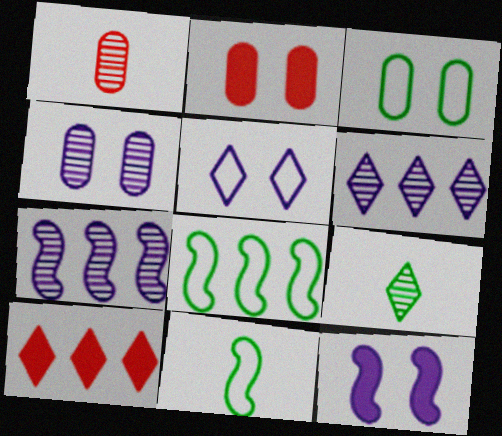[[2, 3, 4], 
[2, 6, 11], 
[4, 5, 12], 
[4, 10, 11], 
[5, 9, 10]]